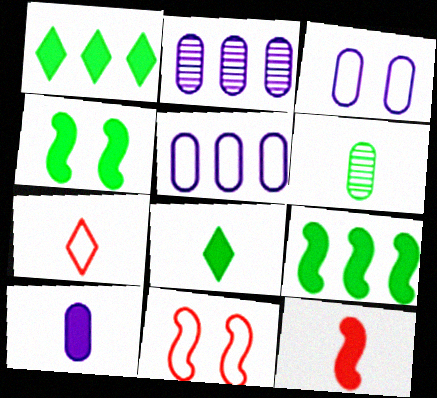[[2, 3, 10], 
[2, 4, 7], 
[2, 8, 11], 
[8, 10, 12]]